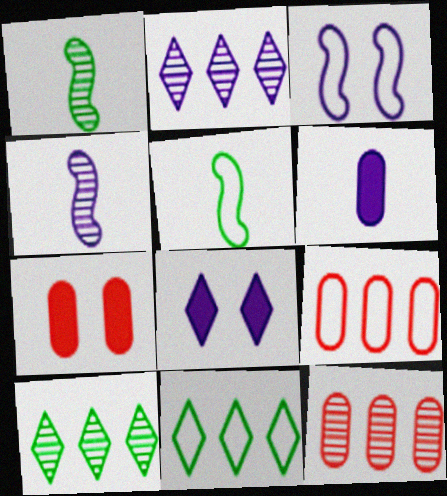[[1, 8, 9], 
[2, 3, 6], 
[2, 5, 7], 
[4, 7, 11], 
[5, 8, 12]]